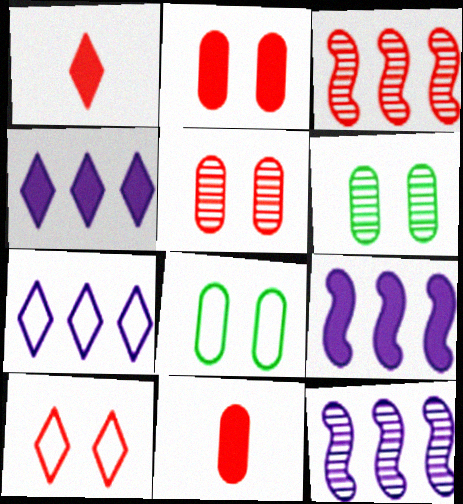[[1, 8, 12], 
[3, 10, 11]]